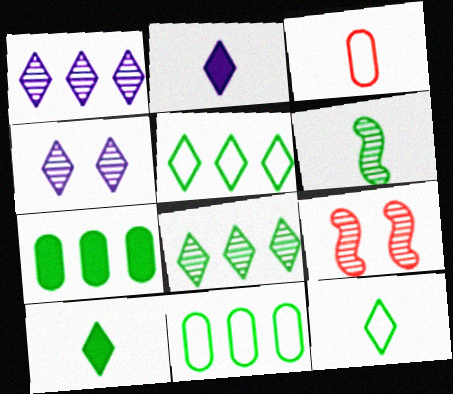[[2, 3, 6], 
[2, 9, 11]]